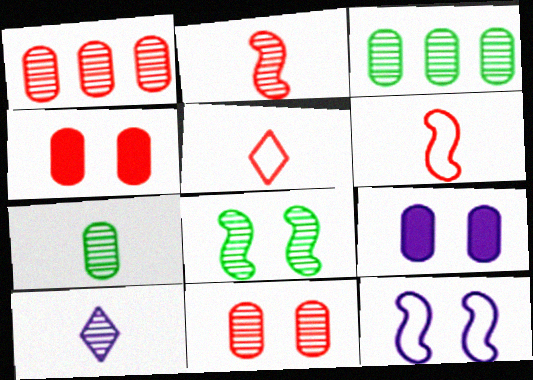[[1, 8, 10], 
[2, 7, 10]]